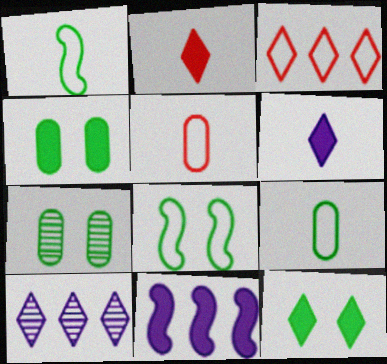[[2, 4, 11], 
[7, 8, 12]]